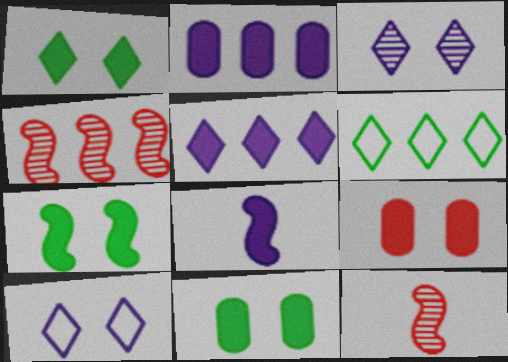[[1, 7, 11], 
[2, 4, 6]]